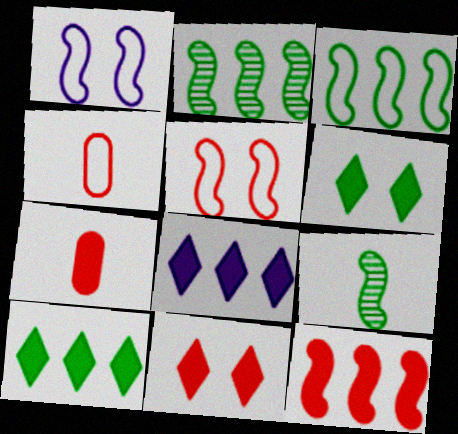[[1, 9, 12], 
[7, 11, 12]]